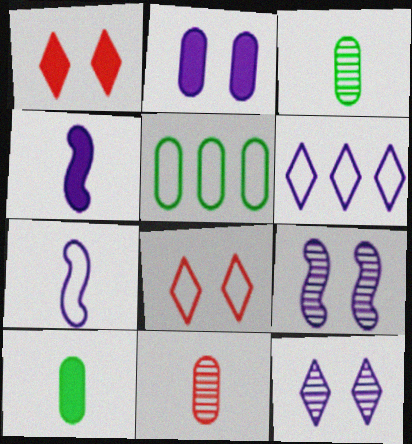[[2, 5, 11], 
[5, 7, 8]]